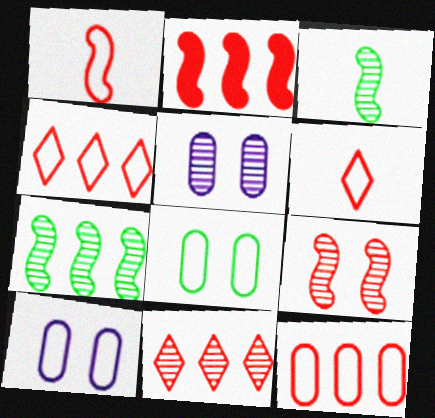[[1, 2, 9], 
[2, 11, 12], 
[3, 5, 11]]